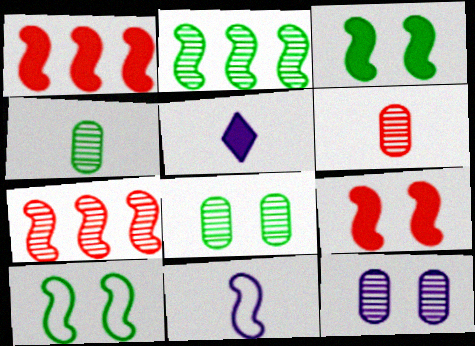[[2, 9, 11], 
[3, 7, 11]]